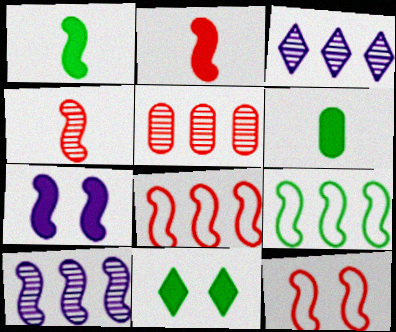[[1, 10, 12], 
[3, 6, 12], 
[4, 7, 9]]